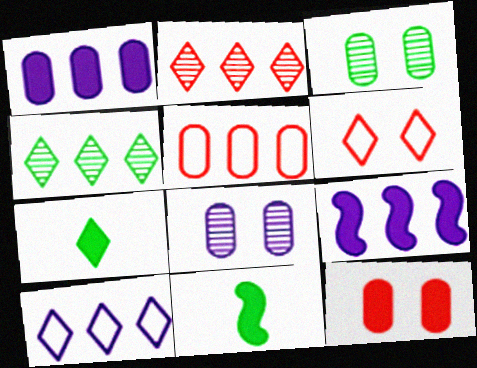[[4, 5, 9], 
[7, 9, 12]]